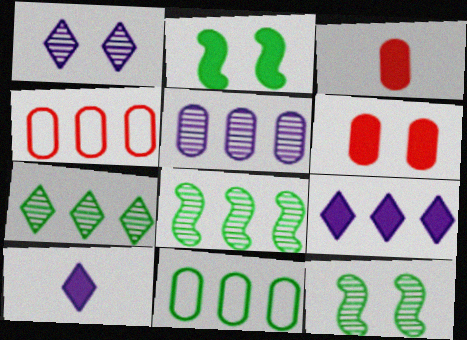[[2, 3, 9], 
[4, 8, 9], 
[4, 10, 12]]